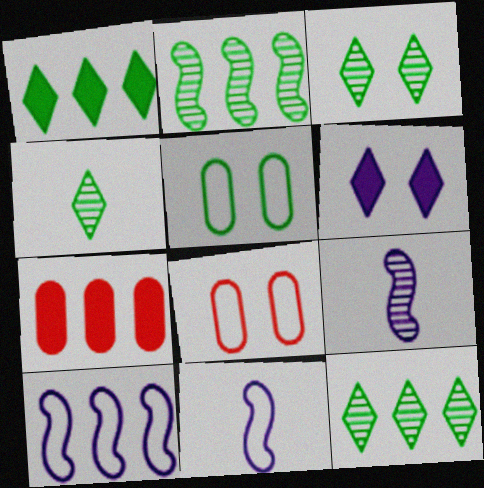[[1, 8, 9], 
[3, 4, 12], 
[3, 7, 11], 
[7, 10, 12]]